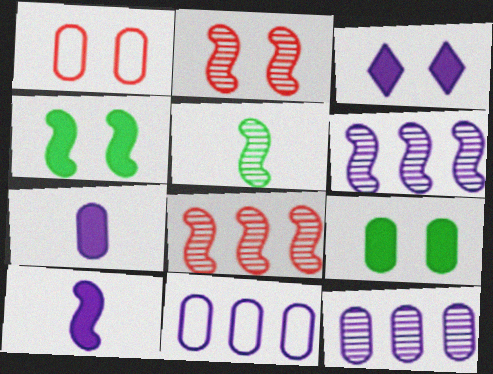[[2, 5, 6]]